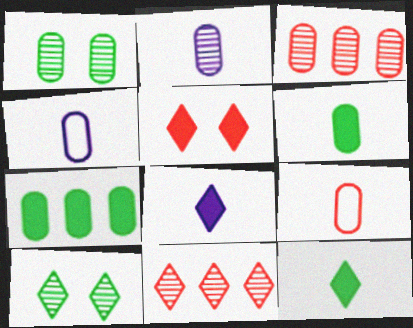[[1, 2, 3], 
[2, 6, 9]]